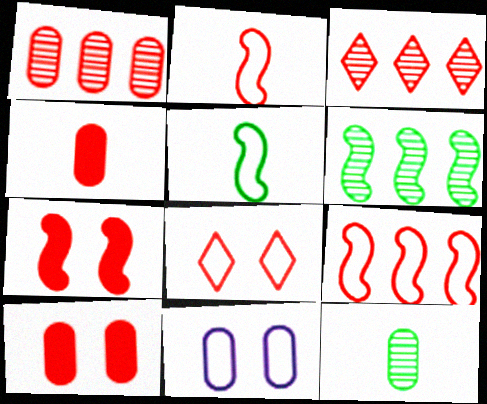[[2, 3, 10]]